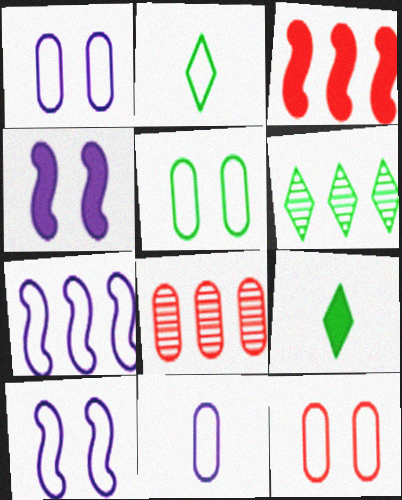[[1, 5, 12], 
[2, 4, 8], 
[2, 7, 12], 
[8, 9, 10]]